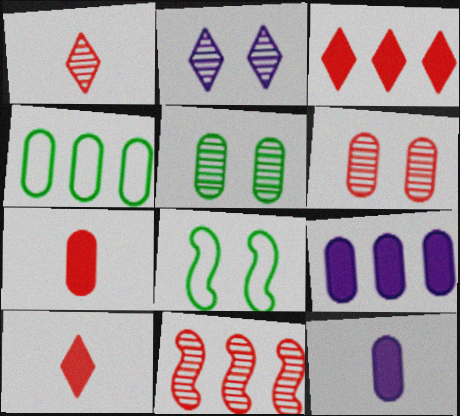[[1, 6, 11], 
[1, 8, 9], 
[4, 6, 12]]